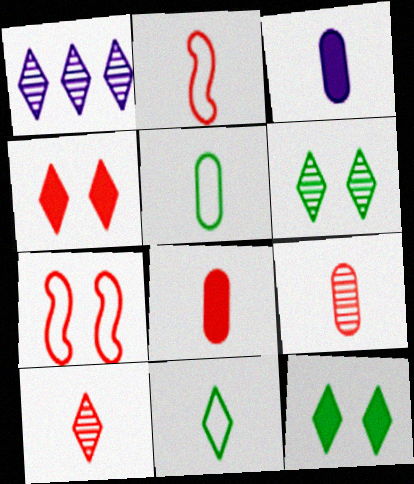[[1, 4, 11], 
[1, 6, 10], 
[2, 8, 10], 
[3, 5, 9]]